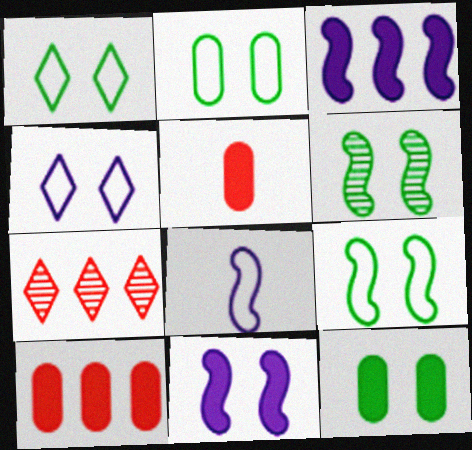[[1, 2, 9], 
[1, 6, 12], 
[7, 8, 12]]